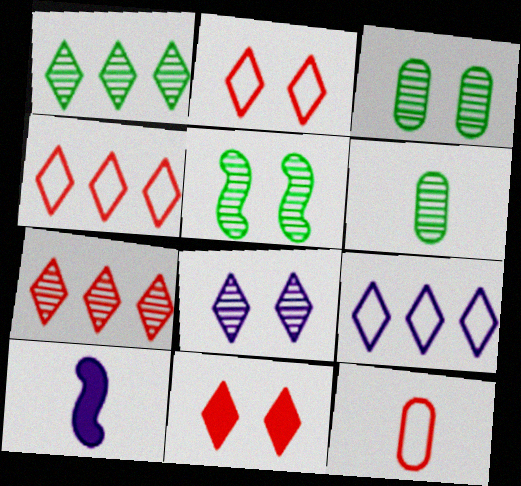[[1, 5, 6], 
[3, 4, 10]]